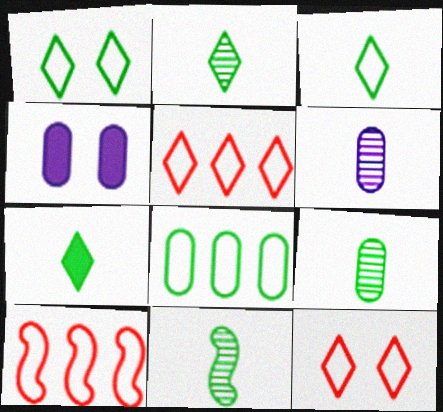[[2, 3, 7], 
[2, 4, 10], 
[2, 9, 11], 
[4, 5, 11]]